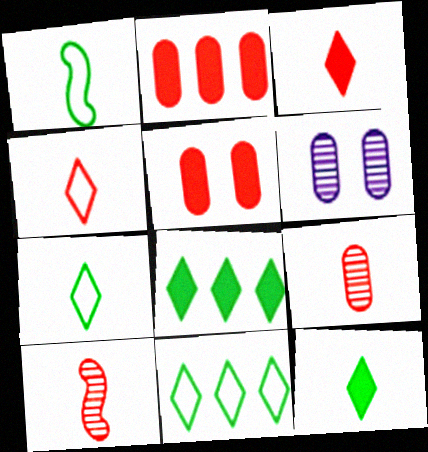[]